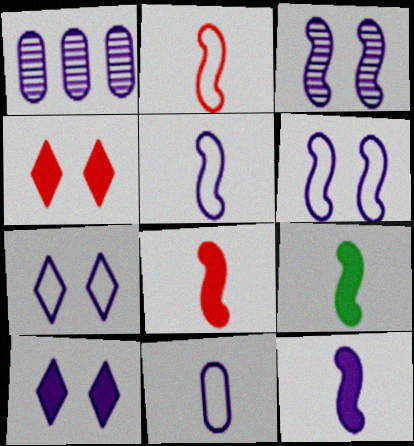[[1, 5, 10], 
[1, 7, 12], 
[8, 9, 12]]